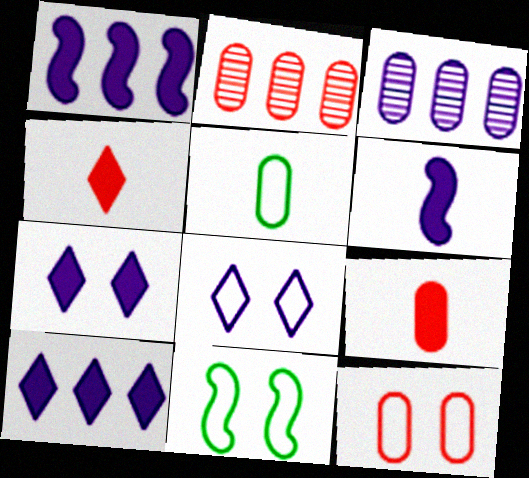[[2, 9, 12], 
[3, 4, 11], 
[3, 6, 8], 
[8, 11, 12]]